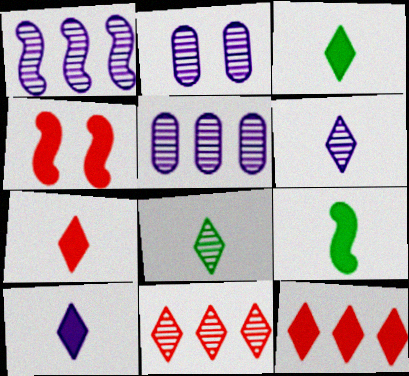[[1, 2, 6], 
[3, 7, 10]]